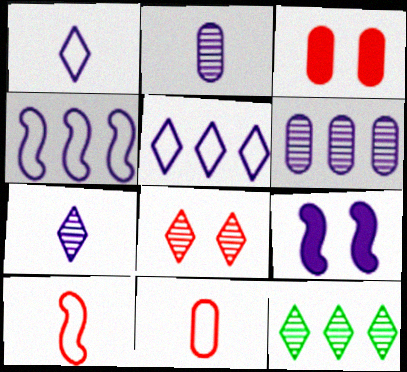[[1, 6, 9], 
[2, 5, 9], 
[7, 8, 12], 
[9, 11, 12]]